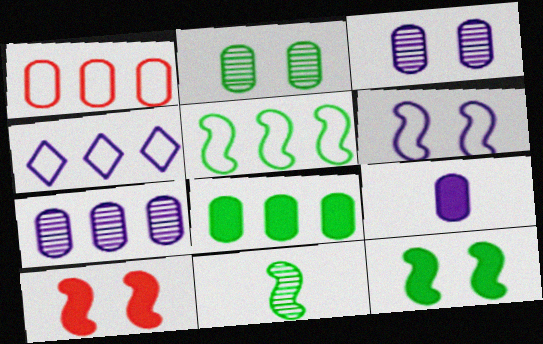[[1, 2, 9], 
[1, 4, 5], 
[1, 7, 8], 
[5, 11, 12]]